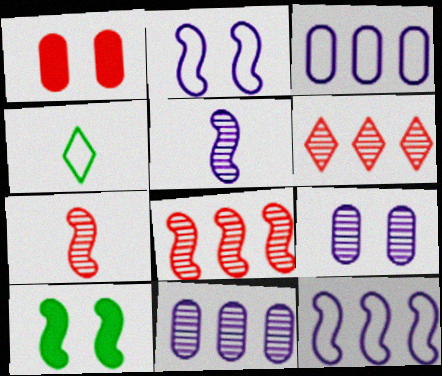[[7, 10, 12]]